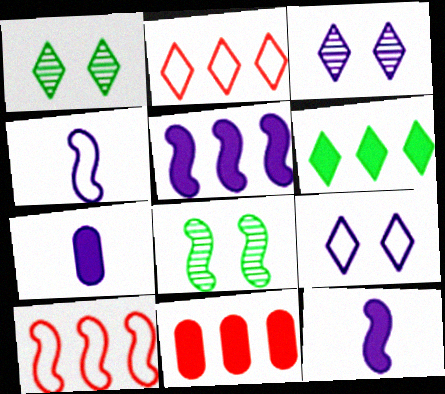[[1, 4, 11], 
[1, 7, 10], 
[2, 7, 8], 
[5, 6, 11], 
[8, 10, 12]]